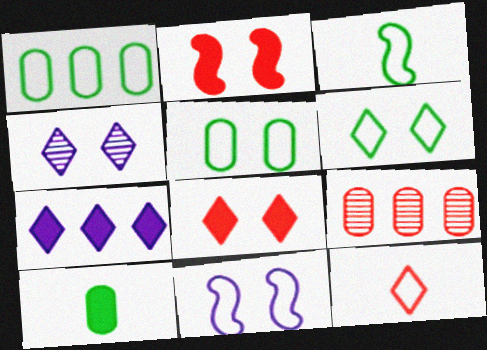[[1, 3, 6], 
[1, 11, 12], 
[2, 4, 5], 
[2, 7, 10], 
[2, 9, 12], 
[4, 6, 8]]